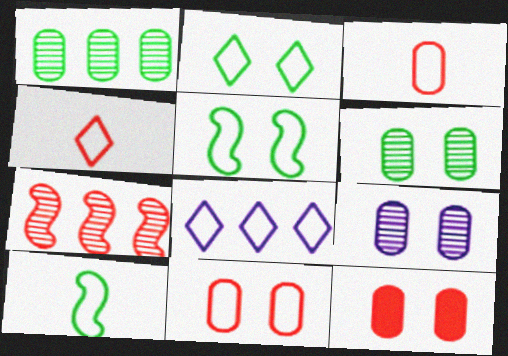[[2, 4, 8], 
[3, 5, 8], 
[4, 7, 12], 
[8, 10, 11]]